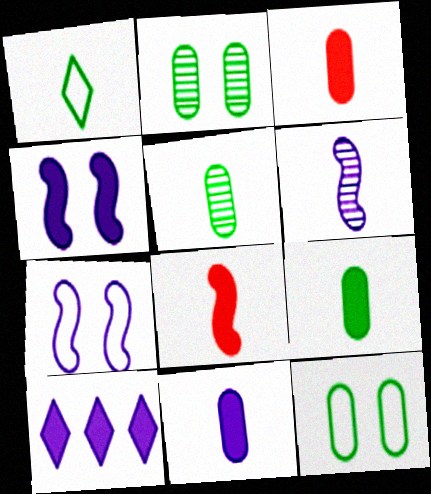[[1, 3, 6], 
[3, 9, 11], 
[4, 10, 11]]